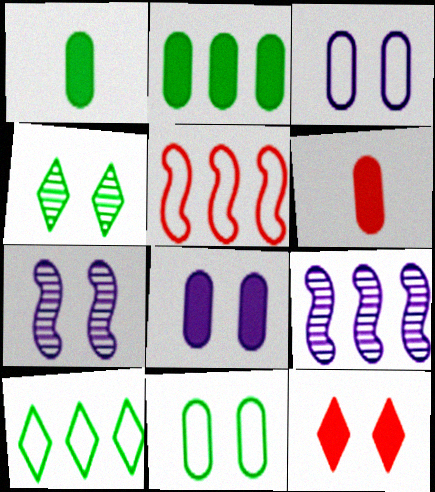[[2, 6, 8], 
[6, 7, 10], 
[7, 11, 12]]